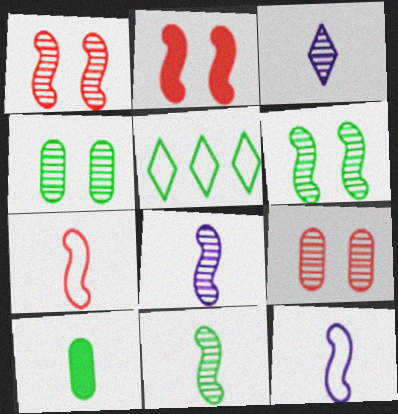[[3, 7, 10], 
[5, 6, 10]]